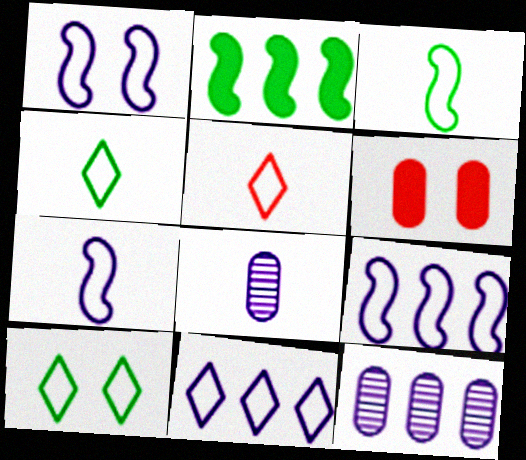[[1, 7, 9], 
[5, 10, 11]]